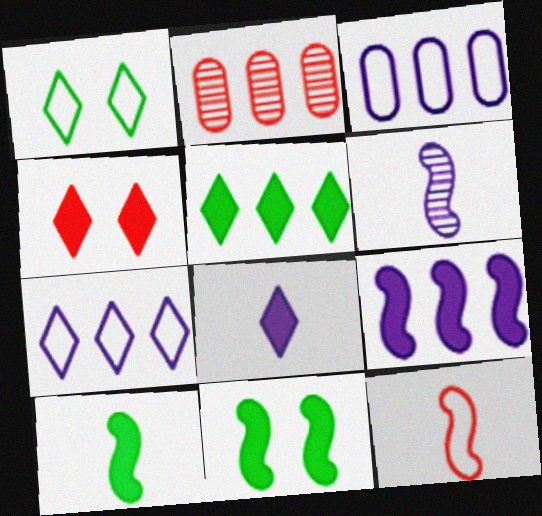[[1, 3, 12], 
[2, 4, 12], 
[4, 5, 8], 
[6, 10, 12]]